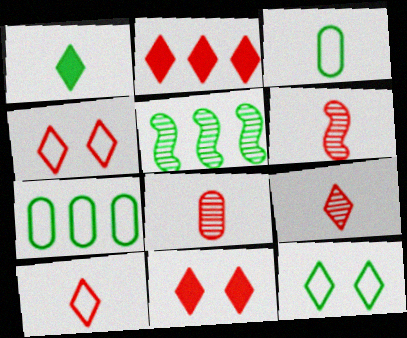[[2, 4, 9], 
[6, 8, 9]]